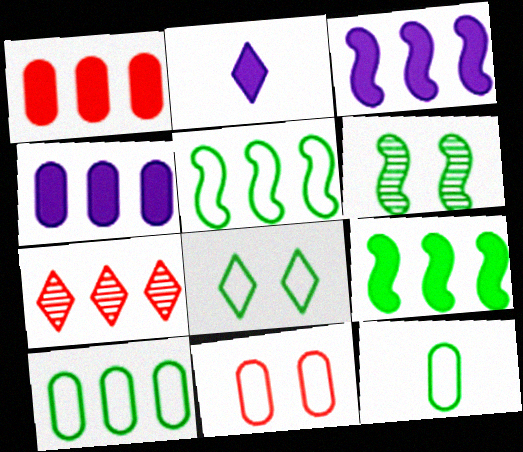[[2, 7, 8], 
[3, 7, 10], 
[4, 5, 7], 
[5, 8, 12]]